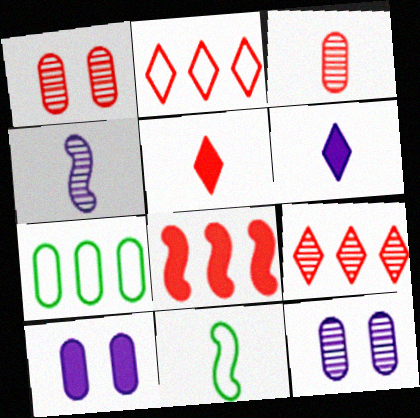[[3, 6, 11], 
[3, 7, 10], 
[9, 10, 11]]